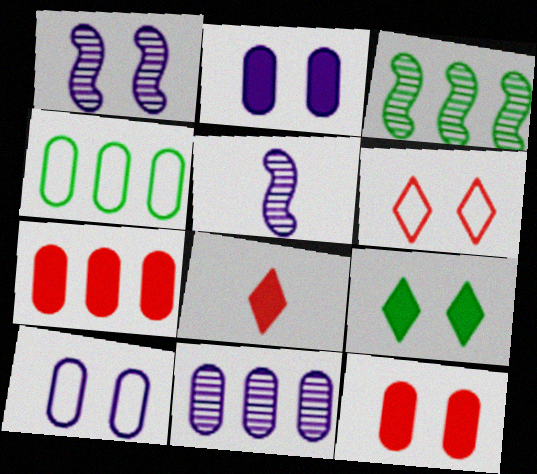[[1, 4, 8], 
[3, 8, 10], 
[4, 7, 11]]